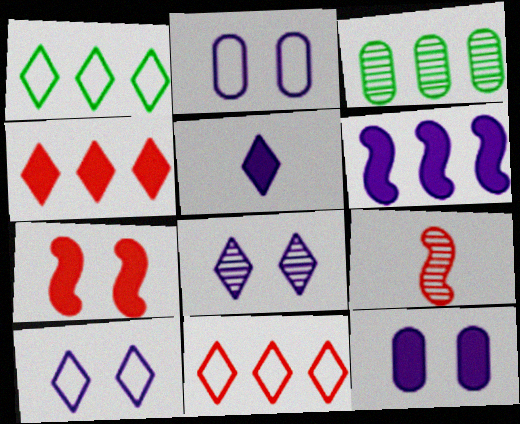[[1, 9, 12], 
[3, 6, 11], 
[3, 8, 9], 
[5, 6, 12]]